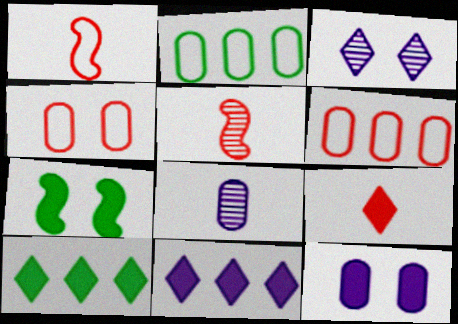[[3, 4, 7]]